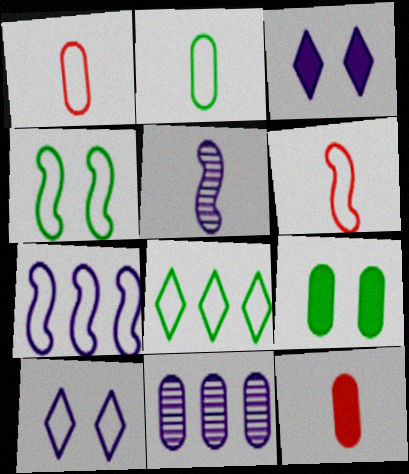[[1, 9, 11], 
[2, 4, 8], 
[4, 6, 7]]